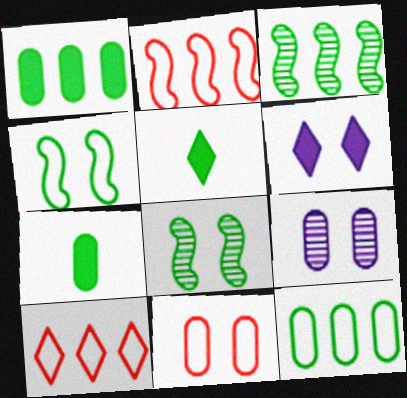[[2, 5, 9], 
[5, 8, 12], 
[6, 8, 11]]